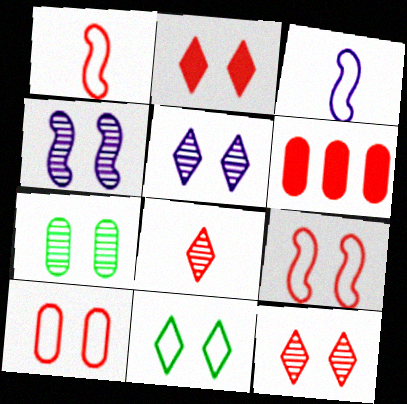[[1, 6, 12], 
[2, 5, 11], 
[4, 7, 12], 
[6, 8, 9]]